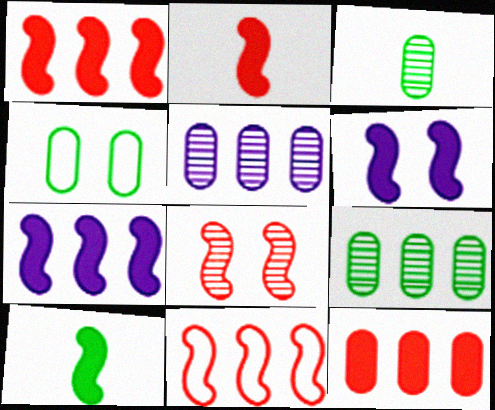[[1, 6, 10], 
[2, 8, 11]]